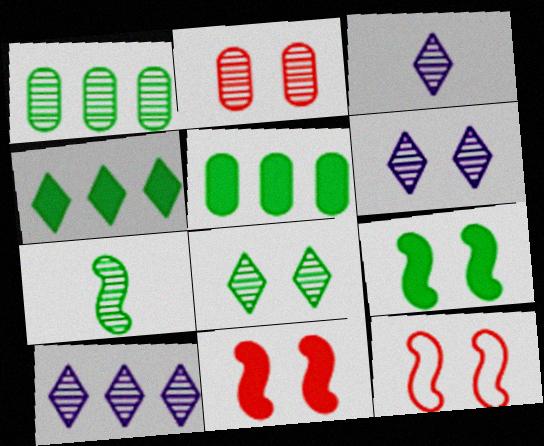[[1, 7, 8], 
[2, 7, 10], 
[3, 5, 12], 
[3, 6, 10]]